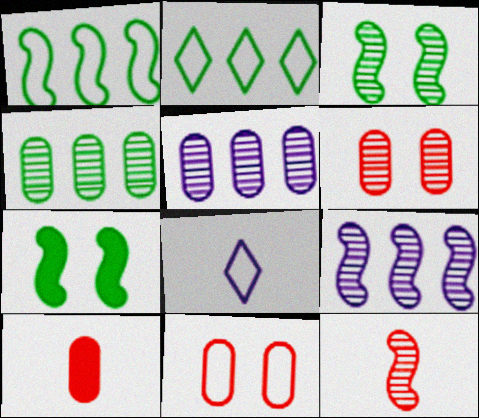[[1, 8, 11], 
[3, 9, 12]]